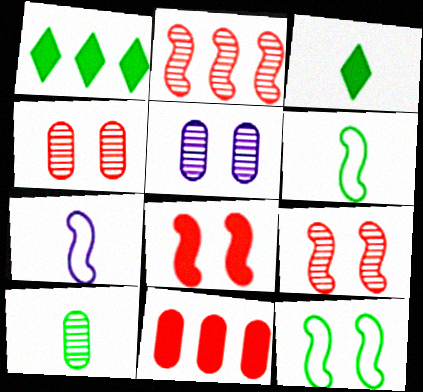[[1, 4, 7], 
[1, 10, 12], 
[3, 6, 10]]